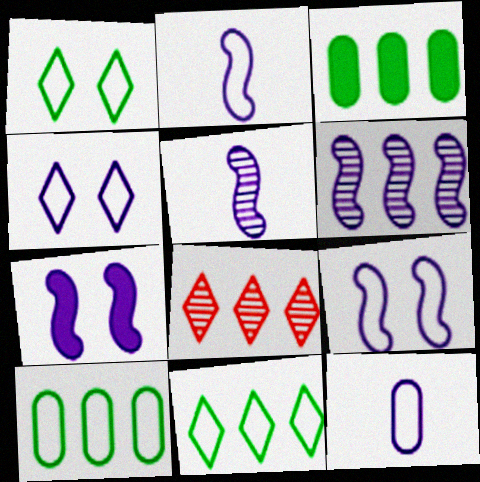[[2, 6, 7]]